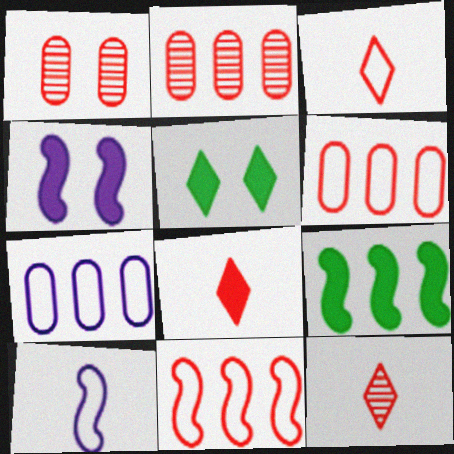[[1, 8, 11], 
[2, 5, 10], 
[3, 8, 12]]